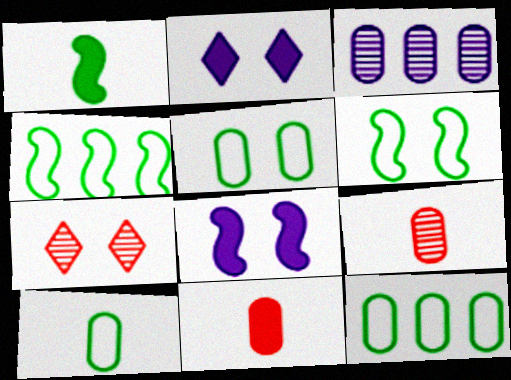[[2, 4, 9], 
[3, 5, 11], 
[5, 7, 8], 
[5, 10, 12]]